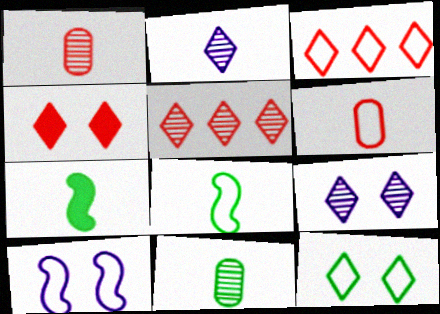[[2, 6, 7], 
[4, 9, 12]]